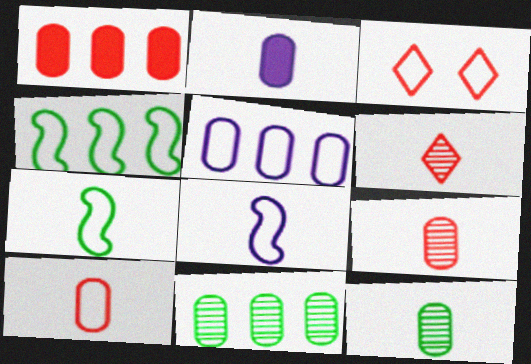[[1, 5, 11], 
[2, 6, 7], 
[2, 10, 12], 
[3, 5, 7]]